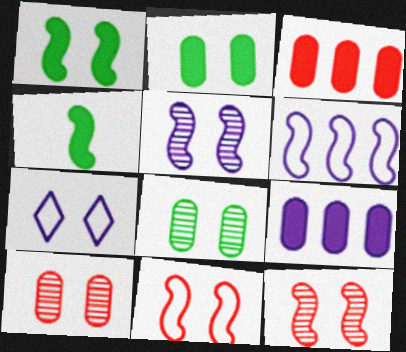[[1, 5, 11], 
[1, 7, 10], 
[2, 7, 12], 
[4, 6, 12]]